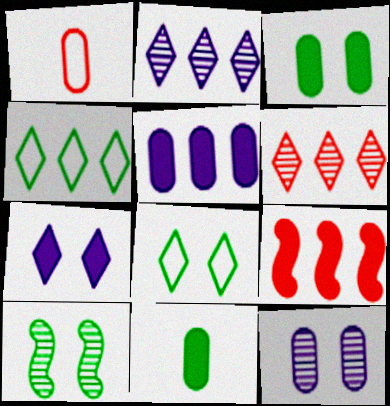[[3, 8, 10], 
[4, 10, 11], 
[7, 9, 11]]